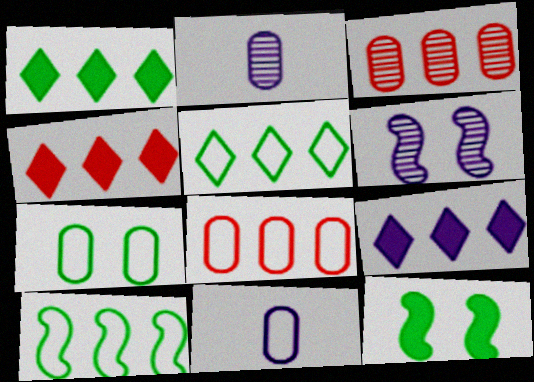[[1, 4, 9], 
[3, 9, 10], 
[6, 9, 11], 
[7, 8, 11]]